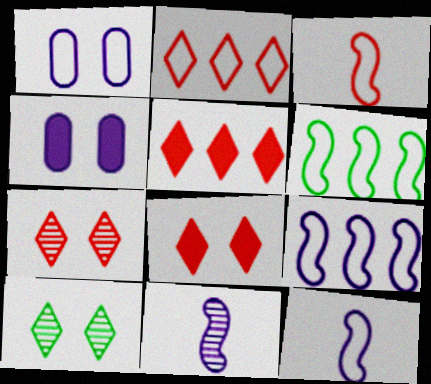[]